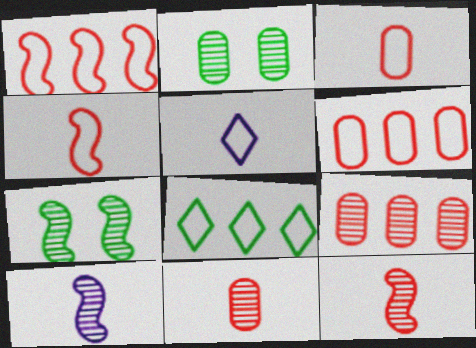[]